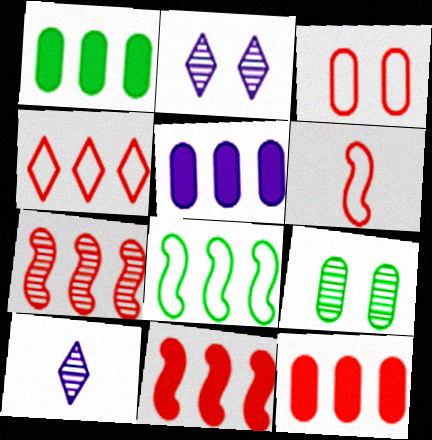[[1, 2, 6], 
[1, 5, 12], 
[3, 4, 6], 
[4, 7, 12], 
[7, 9, 10]]